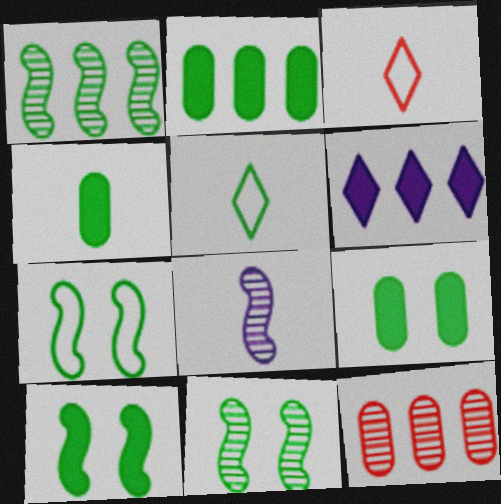[[1, 5, 9], 
[2, 4, 9], 
[2, 5, 11], 
[3, 4, 8], 
[7, 10, 11]]